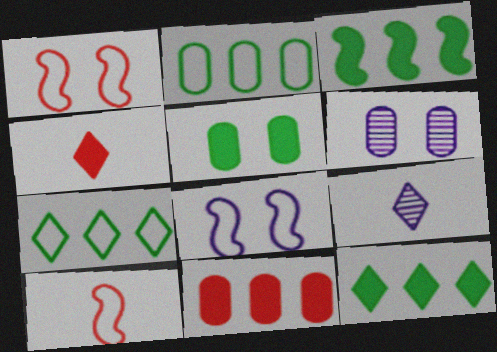[[6, 10, 12]]